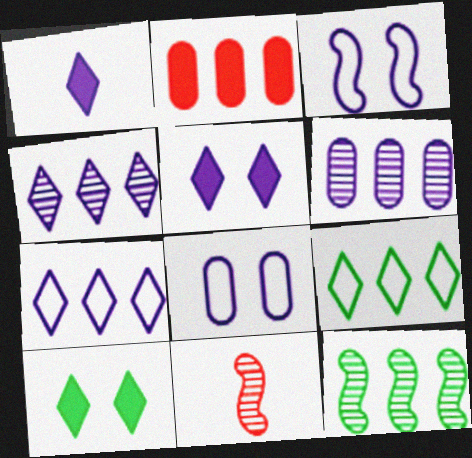[[1, 3, 6], 
[2, 7, 12]]